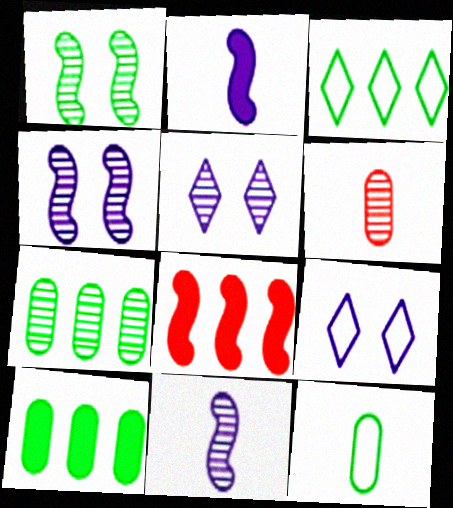[[5, 8, 12]]